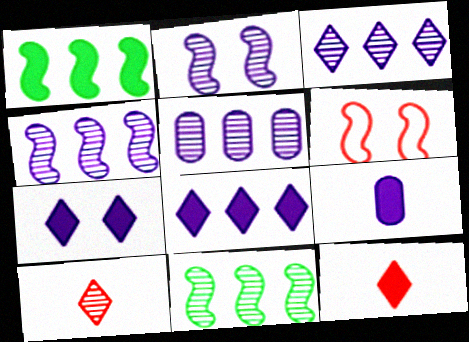[[3, 4, 5]]